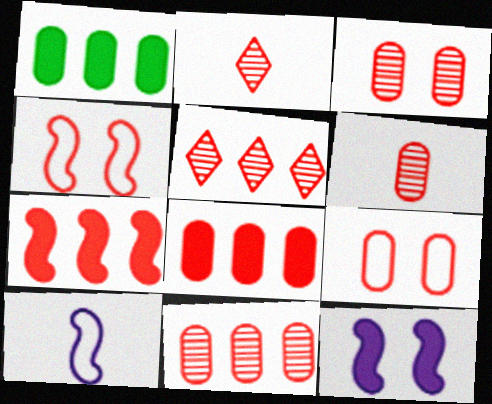[[2, 4, 8], 
[2, 7, 9], 
[3, 6, 11], 
[6, 8, 9]]